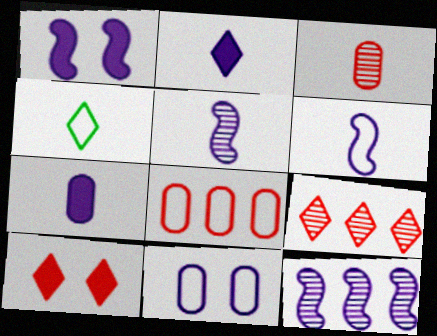[[1, 6, 12], 
[2, 11, 12]]